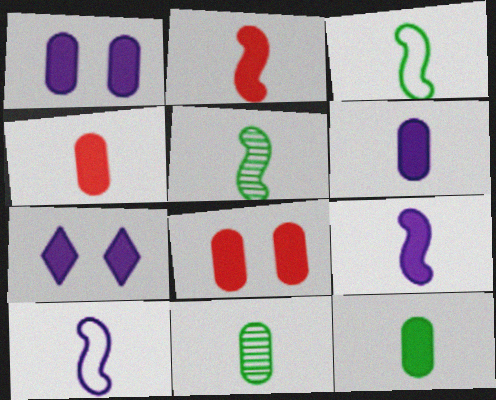[[2, 5, 10], 
[4, 6, 12]]